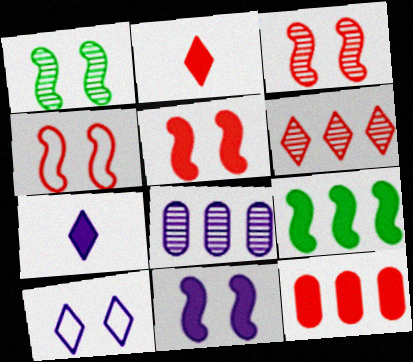[[1, 4, 11], 
[2, 5, 12], 
[3, 4, 5]]